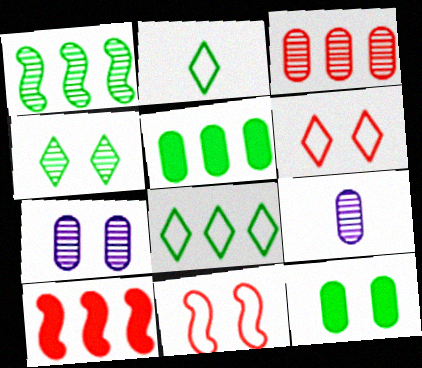[[1, 2, 12], 
[1, 5, 8], 
[2, 7, 10]]